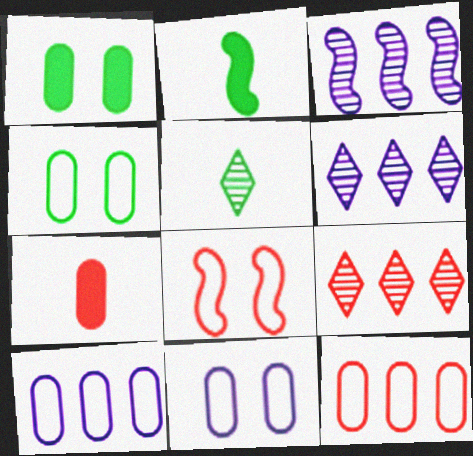[[2, 3, 8], 
[2, 9, 11], 
[7, 8, 9]]